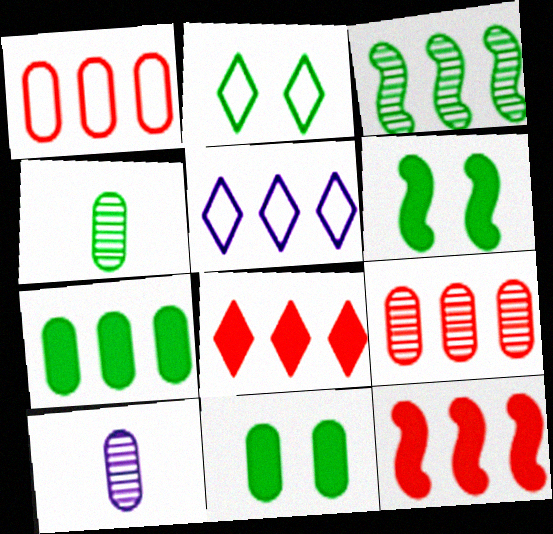[[1, 10, 11], 
[2, 10, 12]]